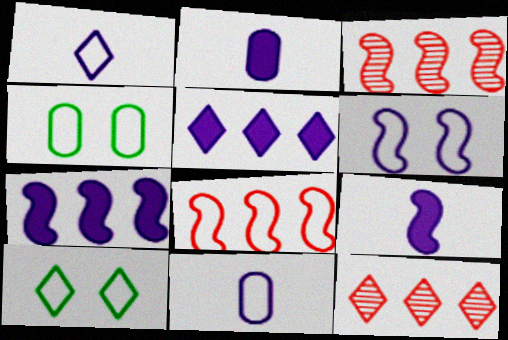[[1, 4, 8], 
[2, 3, 10], 
[4, 9, 12], 
[8, 10, 11]]